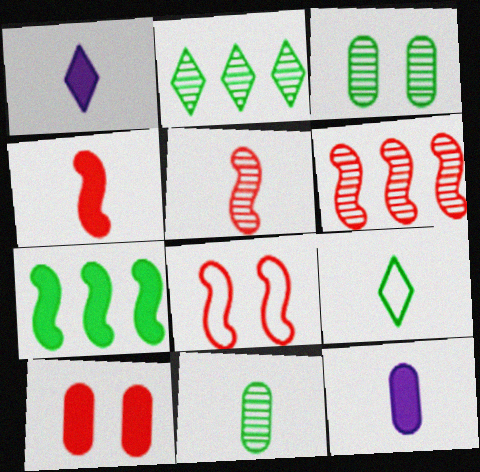[[1, 7, 10], 
[2, 8, 12], 
[3, 7, 9], 
[4, 6, 8], 
[5, 9, 12]]